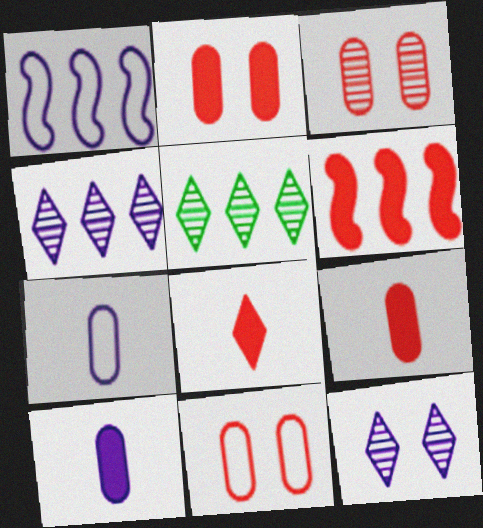[[1, 10, 12], 
[2, 3, 11], 
[2, 6, 8]]